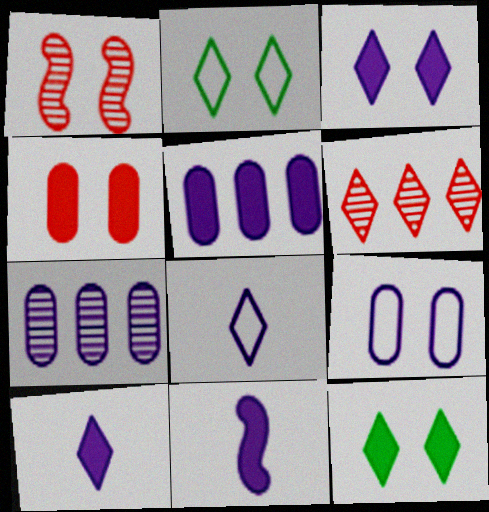[[1, 9, 12], 
[2, 6, 10], 
[3, 5, 11], 
[6, 8, 12]]